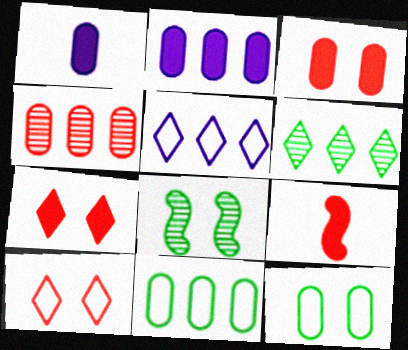[[1, 4, 12], 
[2, 4, 11], 
[4, 9, 10]]